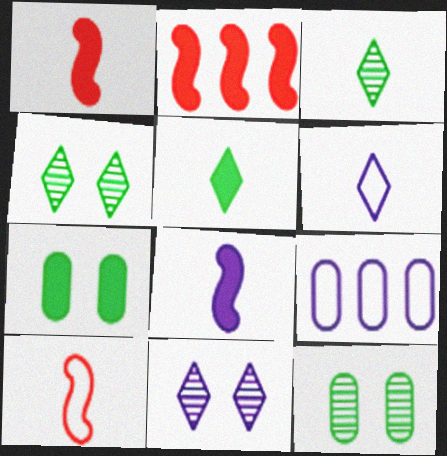[[1, 4, 9], 
[2, 6, 12], 
[8, 9, 11]]